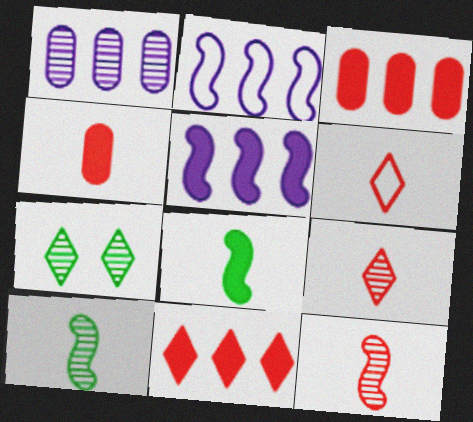[[1, 7, 12], 
[2, 4, 7], 
[4, 6, 12]]